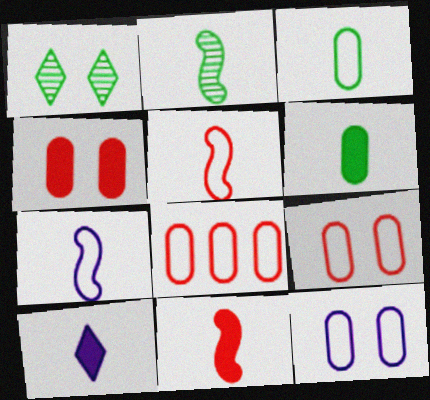[[2, 7, 11], 
[3, 8, 12], 
[6, 10, 11]]